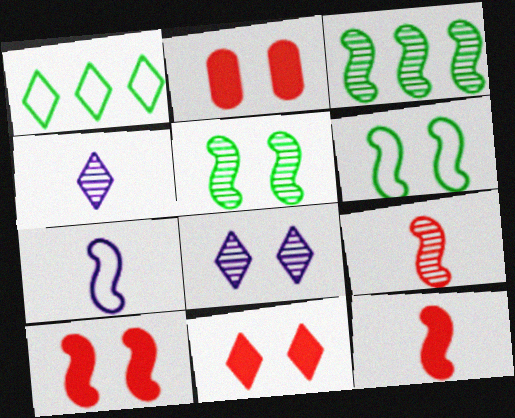[[1, 4, 11], 
[2, 6, 8], 
[2, 10, 11], 
[3, 7, 10]]